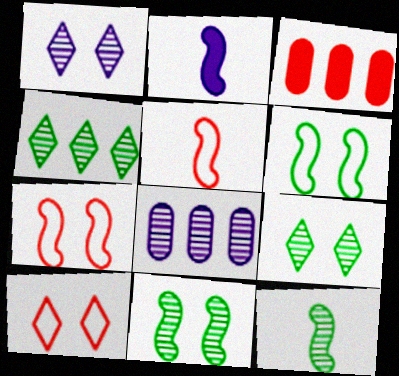[[2, 5, 12]]